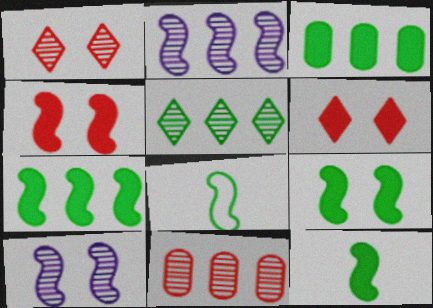[[2, 4, 8], 
[2, 5, 11], 
[7, 9, 12]]